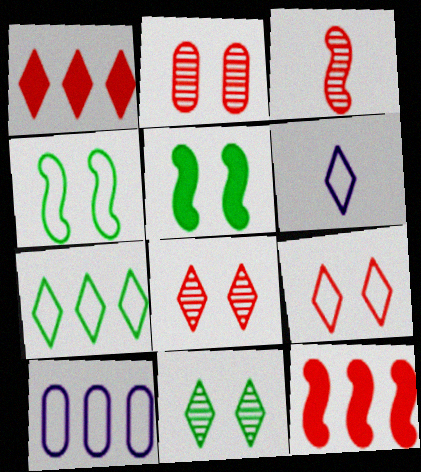[[1, 6, 11], 
[6, 7, 9]]